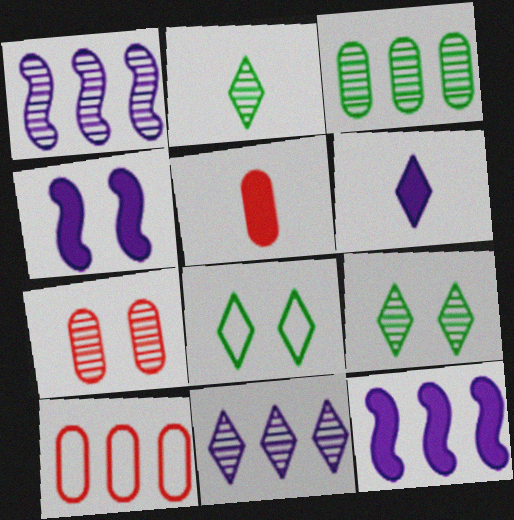[[1, 2, 7], 
[1, 5, 8], 
[2, 4, 10], 
[4, 7, 8], 
[5, 7, 10]]